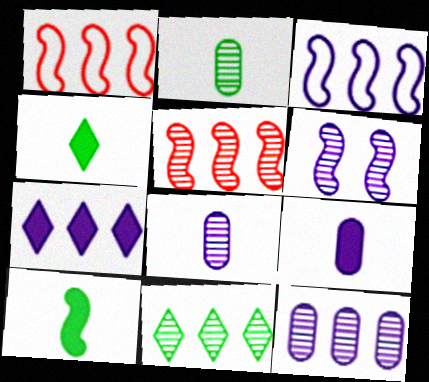[[1, 6, 10], 
[3, 7, 12], 
[5, 11, 12]]